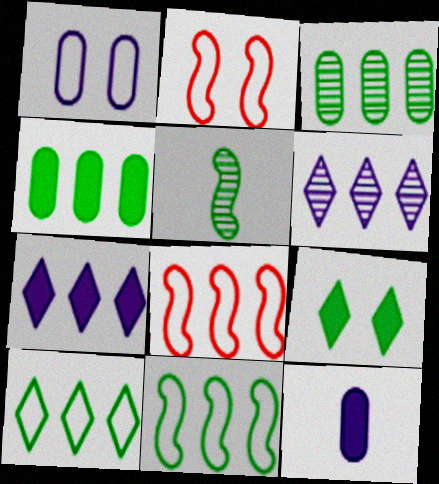[[3, 7, 8], 
[4, 6, 8]]